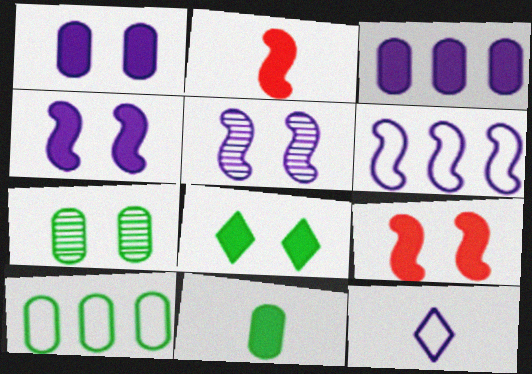[[1, 8, 9], 
[2, 3, 8], 
[3, 5, 12], 
[7, 10, 11]]